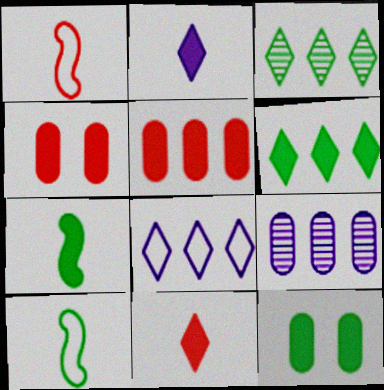[[3, 10, 12], 
[6, 7, 12]]